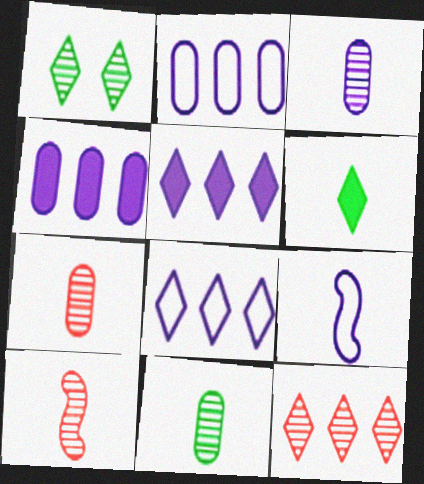[[3, 7, 11], 
[6, 7, 9]]